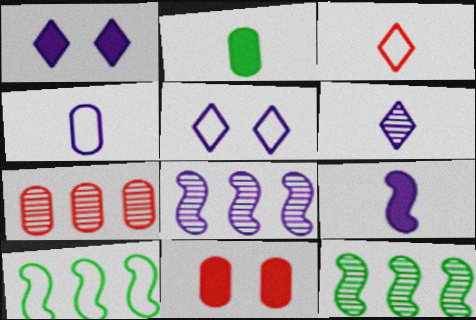[[1, 4, 8], 
[4, 6, 9], 
[6, 10, 11]]